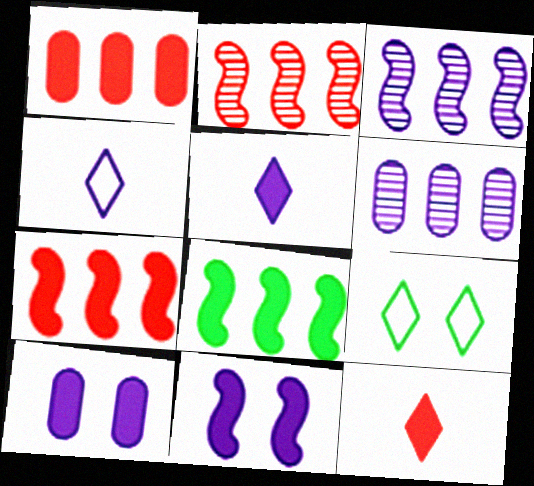[[3, 4, 10], 
[4, 6, 11], 
[8, 10, 12]]